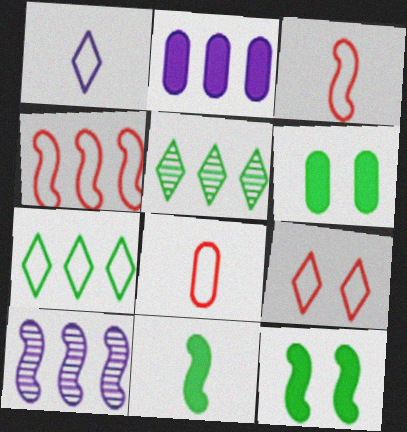[[1, 7, 9], 
[2, 4, 5], 
[3, 10, 12], 
[4, 8, 9]]